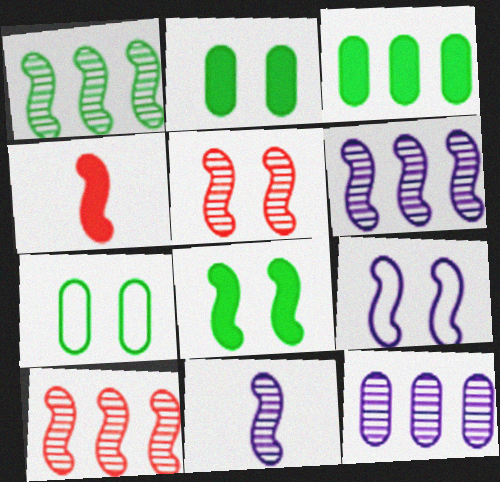[[1, 4, 9], 
[1, 5, 11], 
[1, 6, 10], 
[5, 8, 9]]